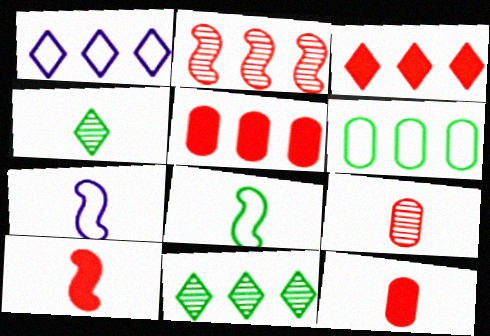[[1, 3, 11], 
[4, 7, 12]]